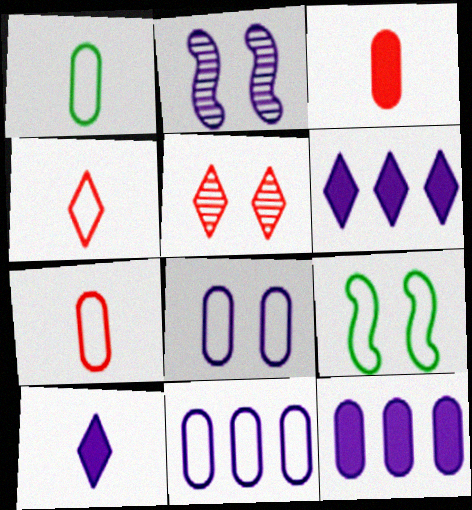[[2, 10, 11], 
[4, 9, 11]]